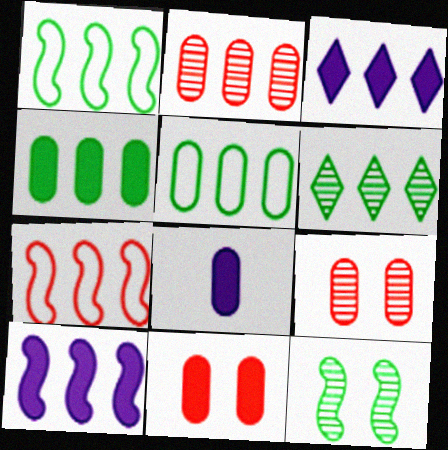[[1, 2, 3], 
[1, 4, 6], 
[4, 8, 11], 
[5, 8, 9]]